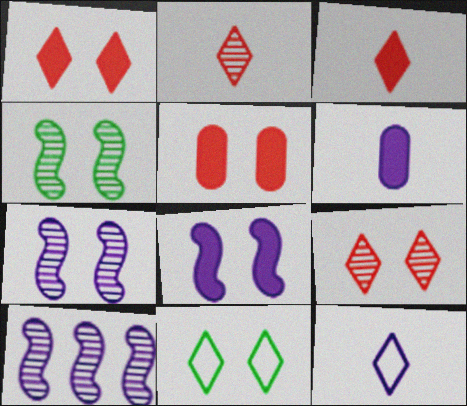[[5, 7, 11]]